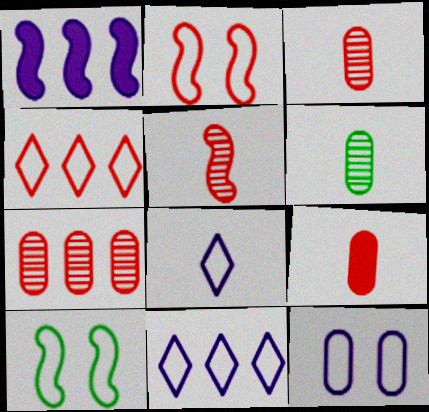[[1, 5, 10]]